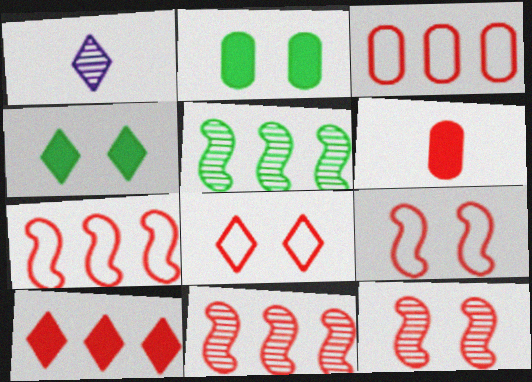[[1, 2, 7], 
[3, 10, 11], 
[6, 8, 11]]